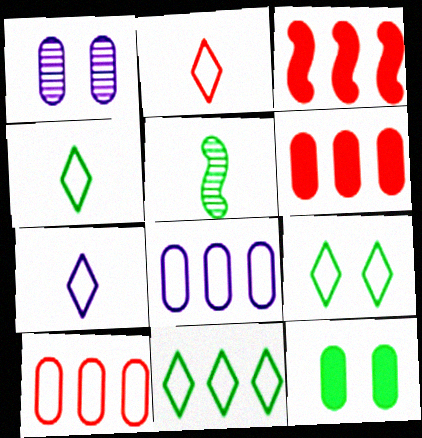[[1, 3, 4], 
[2, 4, 7], 
[4, 9, 11], 
[5, 11, 12]]